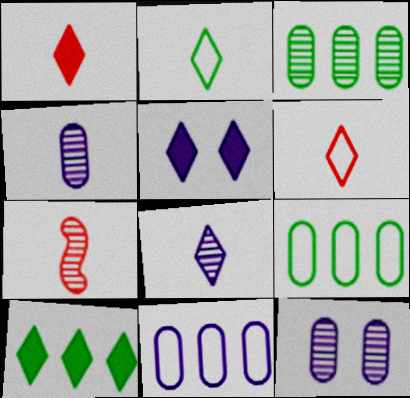[[1, 2, 8], 
[1, 5, 10], 
[5, 7, 9]]